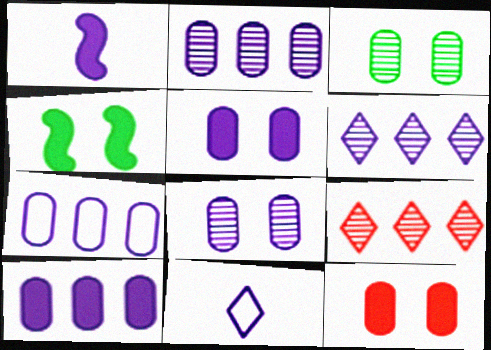[[2, 7, 10]]